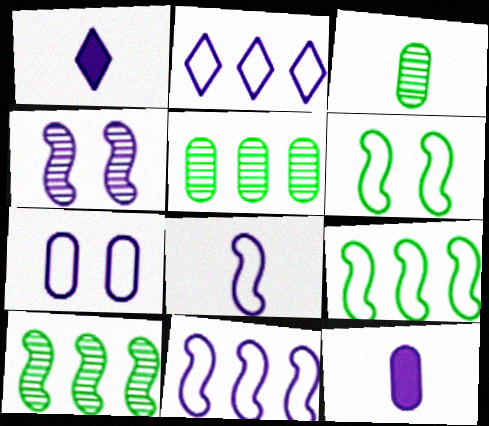[[2, 4, 12], 
[2, 7, 8]]